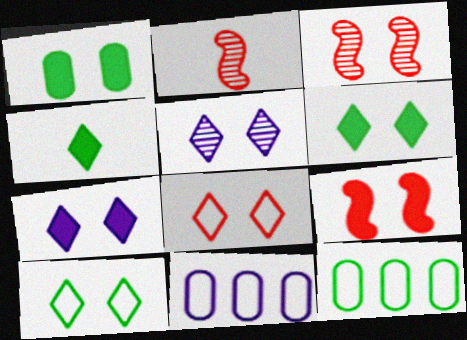[[1, 7, 9], 
[2, 6, 11], 
[2, 7, 12], 
[3, 4, 11], 
[5, 6, 8]]